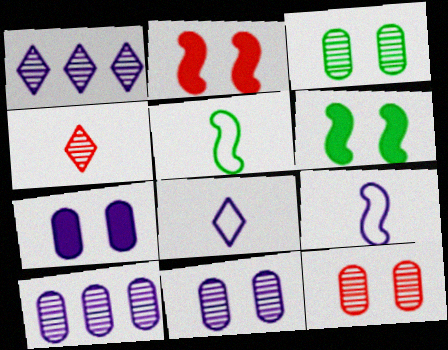[[1, 7, 9], 
[3, 11, 12]]